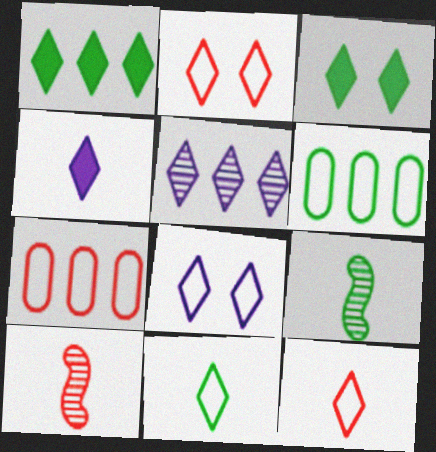[[3, 5, 12], 
[3, 6, 9], 
[4, 5, 8]]